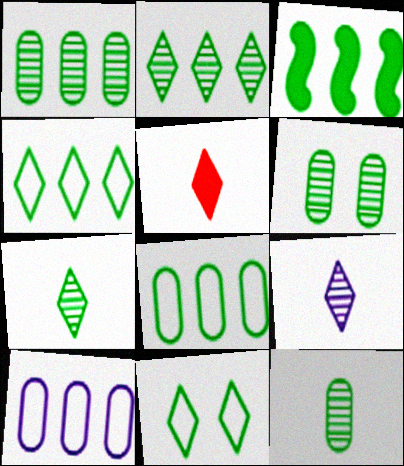[[1, 3, 4], 
[1, 6, 12], 
[2, 3, 8], 
[3, 11, 12]]